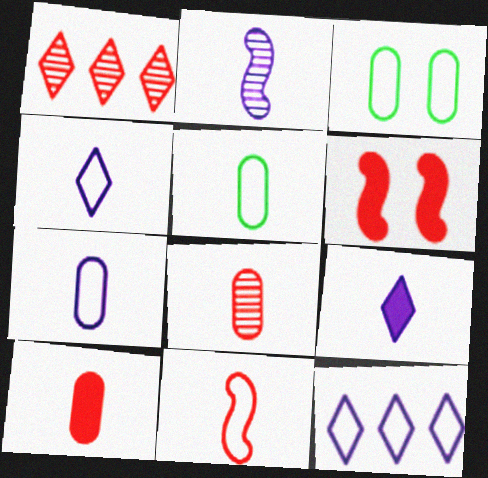[[2, 7, 9], 
[3, 11, 12], 
[4, 5, 11]]